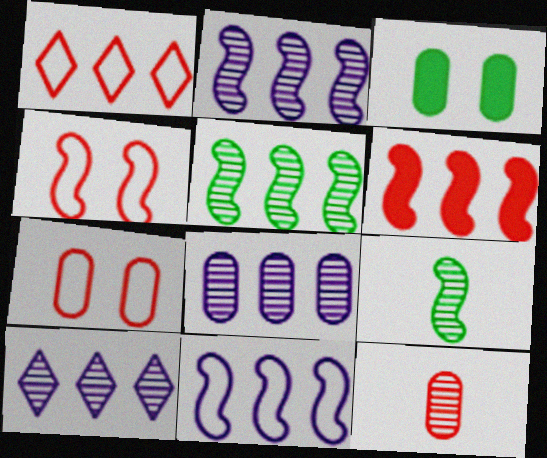[[2, 8, 10], 
[5, 6, 11]]